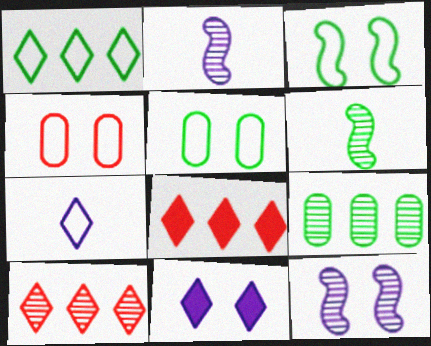[[2, 5, 8]]